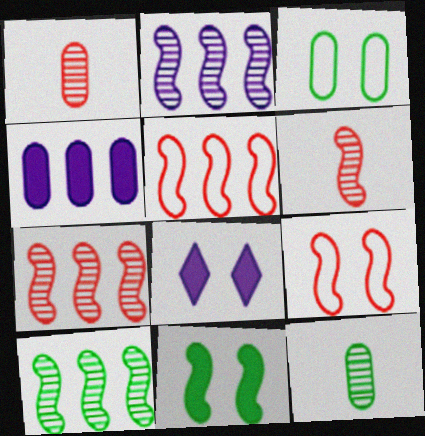[[1, 3, 4], 
[2, 7, 10], 
[5, 8, 12]]